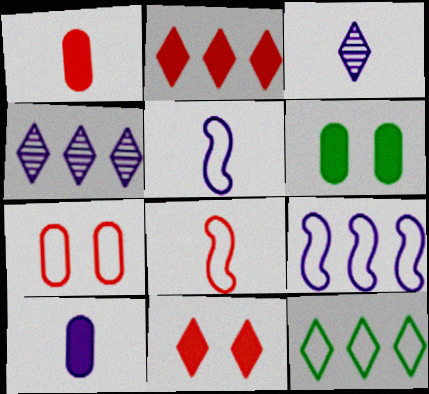[[2, 4, 12], 
[3, 5, 10], 
[3, 11, 12], 
[4, 6, 8], 
[5, 7, 12]]